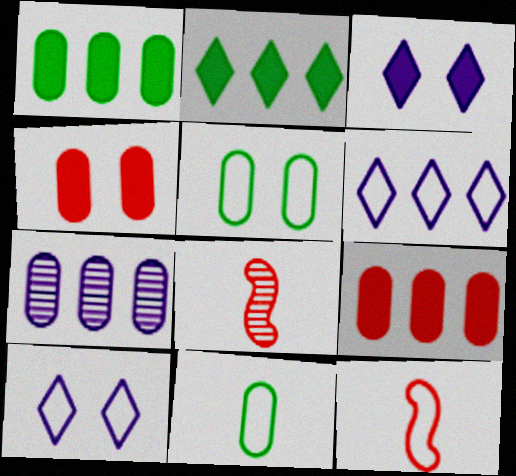[[1, 8, 10], 
[4, 7, 11], 
[5, 6, 12]]